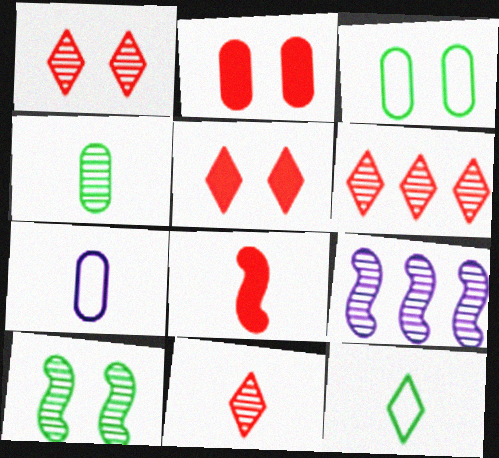[[1, 4, 9], 
[1, 6, 11], 
[2, 9, 12]]